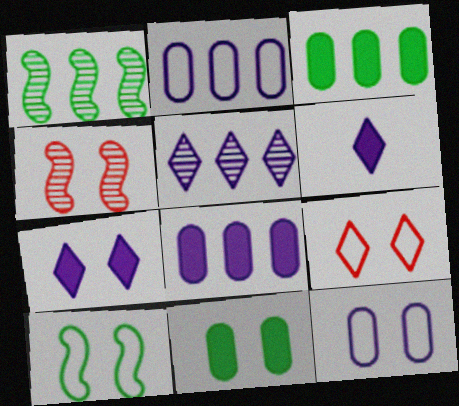[[9, 10, 12]]